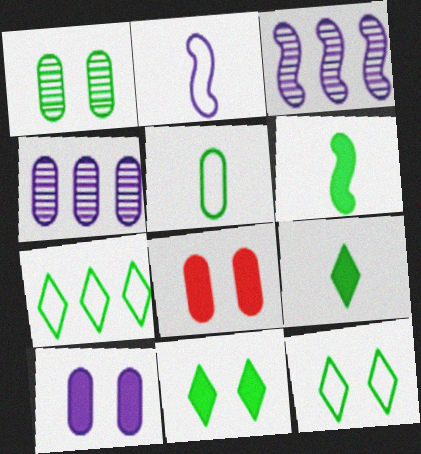[[1, 6, 7], 
[4, 5, 8]]